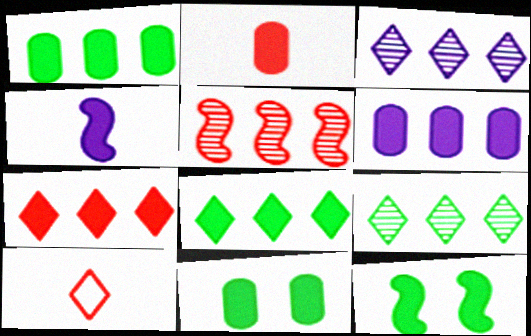[[2, 6, 11], 
[4, 7, 11]]